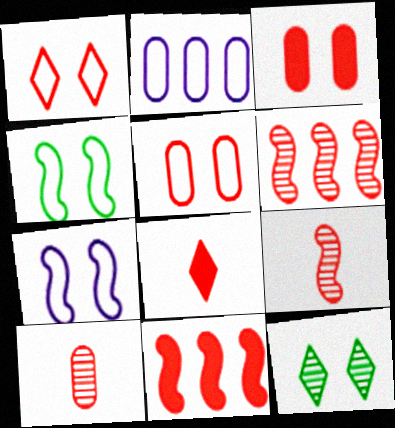[[1, 10, 11], 
[3, 7, 12], 
[3, 8, 11], 
[5, 6, 8]]